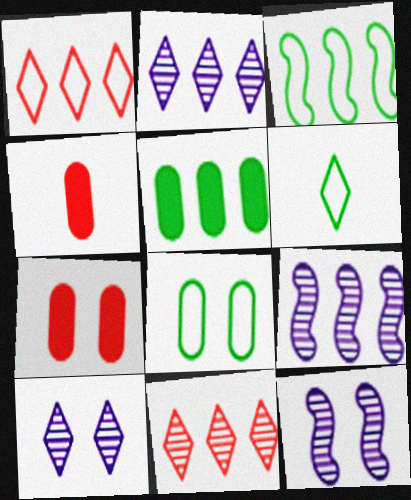[[1, 5, 9], 
[3, 4, 10], 
[3, 6, 8], 
[6, 7, 9]]